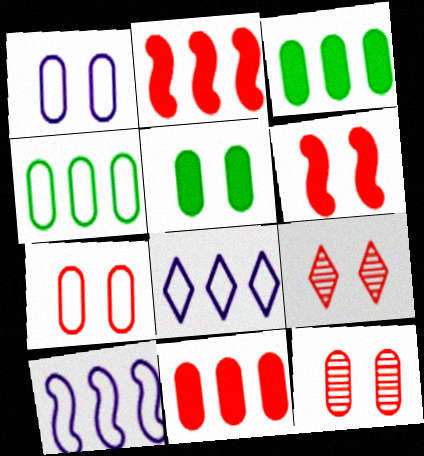[[1, 5, 12], 
[6, 7, 9]]